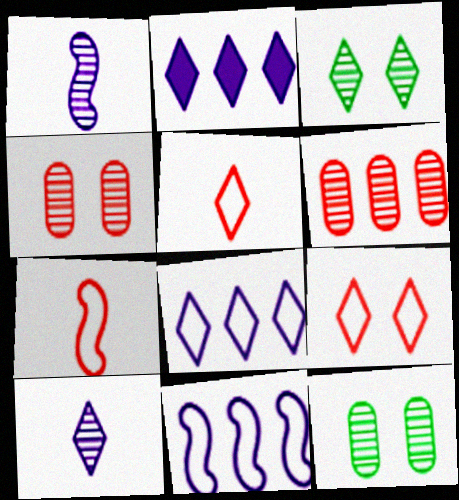[[1, 3, 6], 
[2, 3, 5], 
[2, 7, 12]]